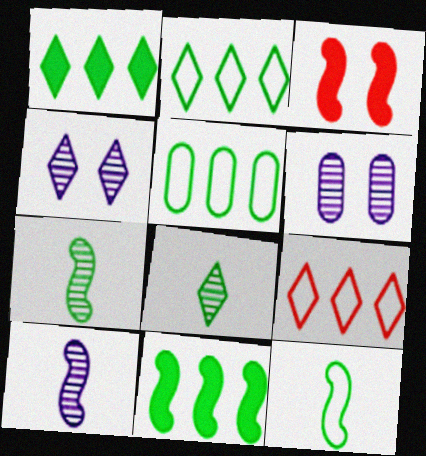[]